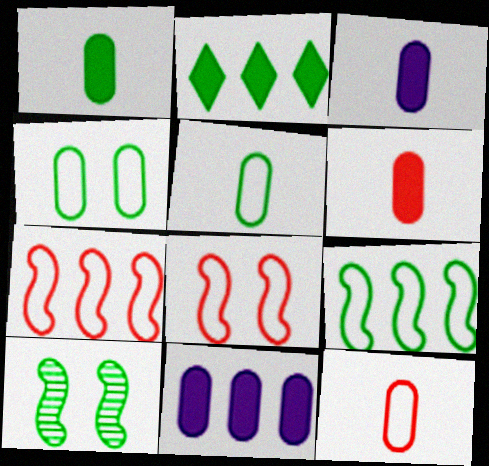[[1, 3, 6], 
[2, 5, 10]]